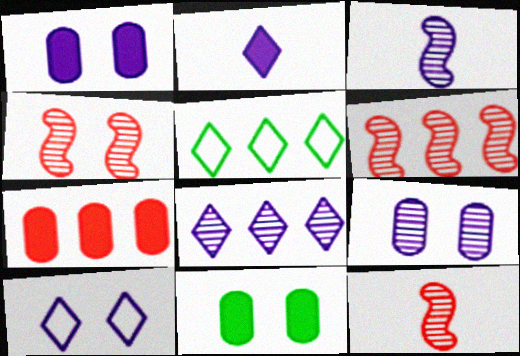[[1, 5, 12], 
[2, 8, 10], 
[3, 8, 9], 
[4, 6, 12], 
[4, 10, 11]]